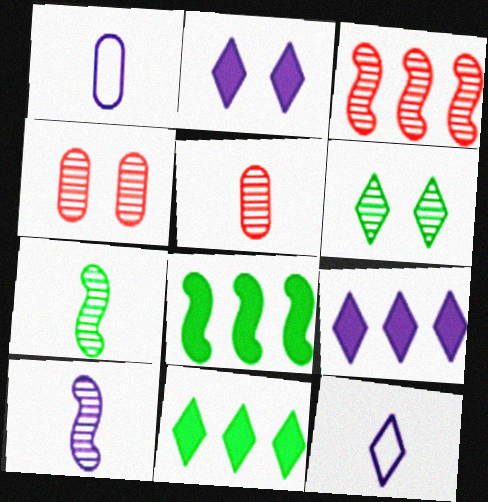[[4, 8, 12]]